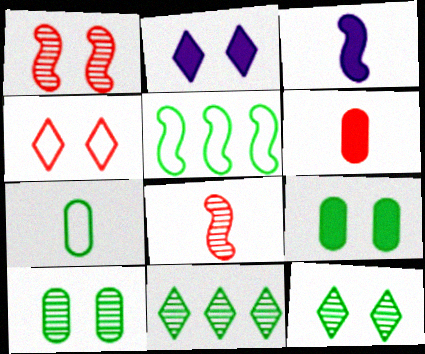[[1, 3, 5], 
[2, 4, 12]]